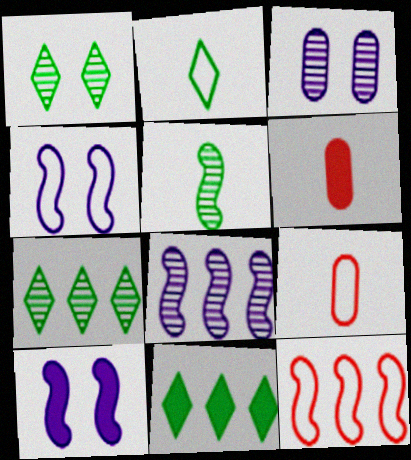[[1, 2, 11], 
[4, 6, 7], 
[5, 10, 12], 
[6, 10, 11], 
[7, 9, 10]]